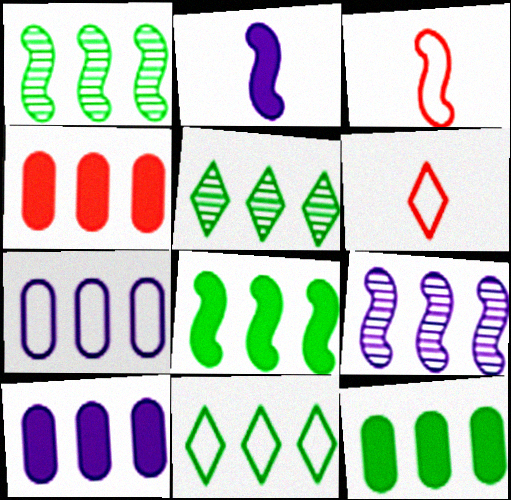[[1, 11, 12], 
[4, 9, 11], 
[4, 10, 12]]